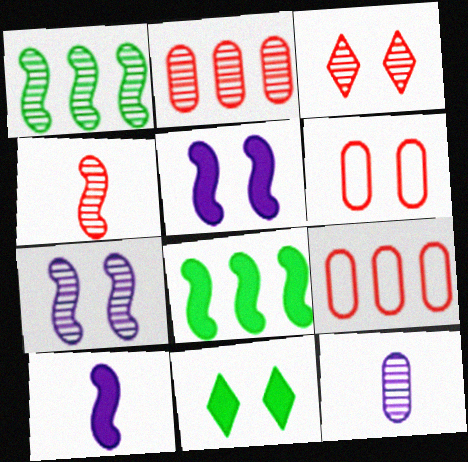[[1, 3, 12], 
[1, 4, 7], 
[2, 3, 4], 
[6, 7, 11]]